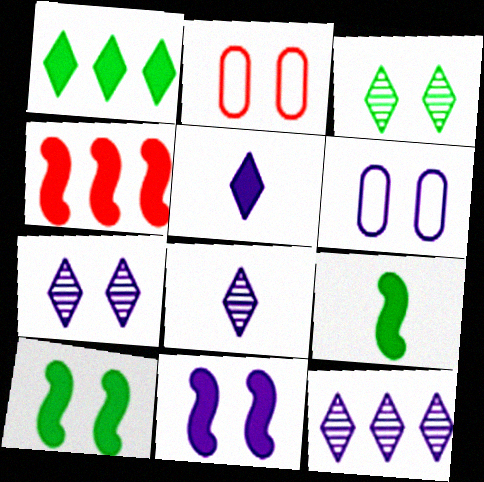[[2, 3, 11], 
[2, 7, 10], 
[2, 9, 12], 
[4, 9, 11], 
[6, 7, 11], 
[7, 8, 12]]